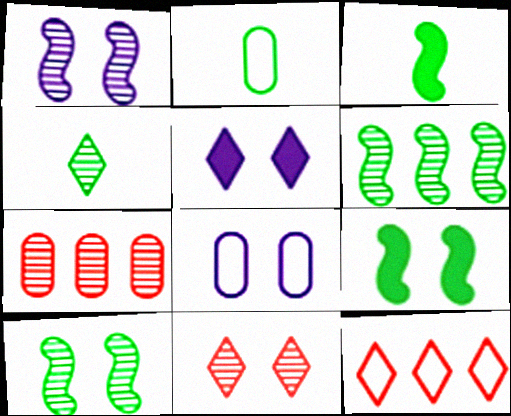[[1, 4, 7], 
[1, 5, 8], 
[2, 3, 4], 
[4, 5, 12], 
[8, 9, 11]]